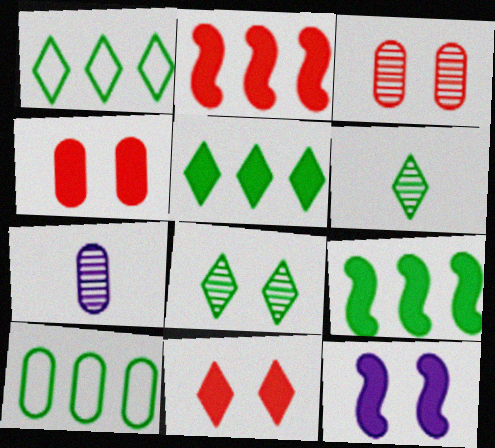[[4, 7, 10]]